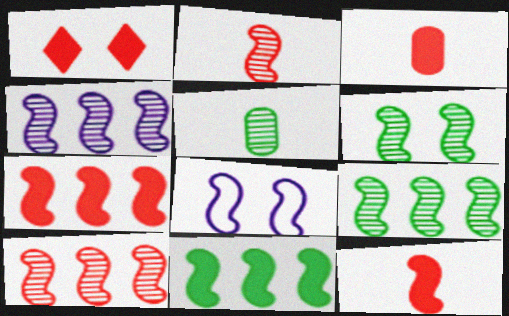[[1, 3, 7], 
[2, 4, 6], 
[2, 8, 11], 
[4, 9, 10], 
[8, 9, 12]]